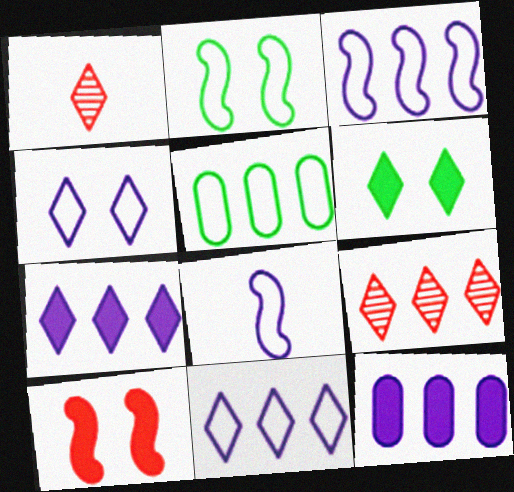[[1, 2, 12], 
[1, 6, 11]]